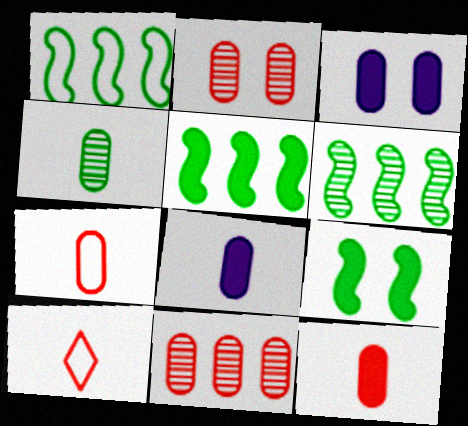[[1, 5, 6], 
[3, 6, 10], 
[4, 7, 8]]